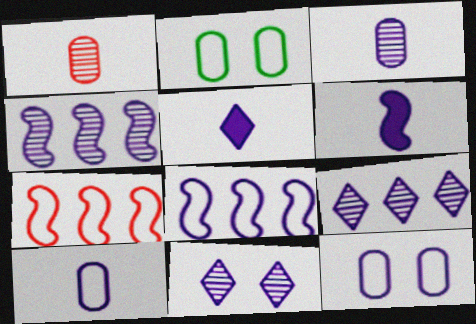[[3, 4, 11], 
[4, 5, 12], 
[6, 9, 12]]